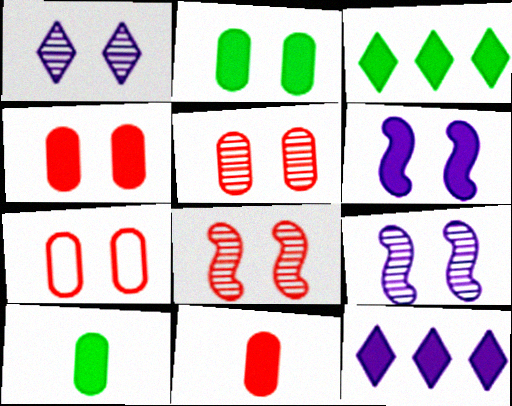[[3, 6, 11], 
[4, 5, 7]]